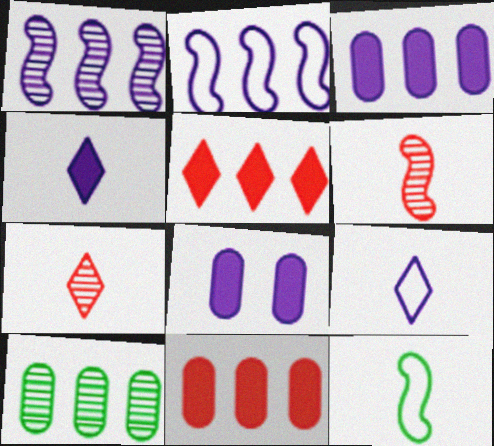[[1, 8, 9], 
[2, 5, 10]]